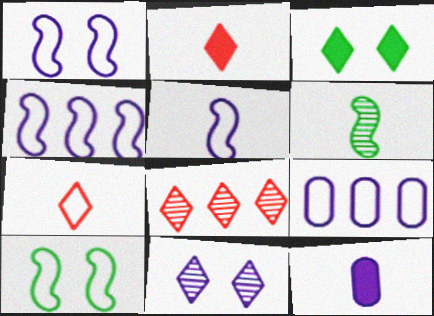[[1, 4, 5], 
[4, 11, 12], 
[6, 7, 12], 
[7, 9, 10], 
[8, 10, 12]]